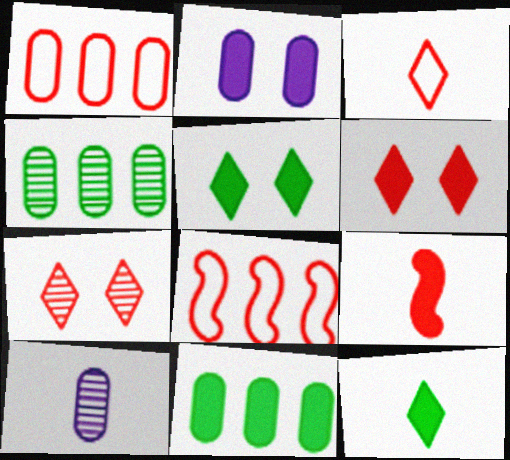[[1, 7, 9], 
[5, 8, 10]]